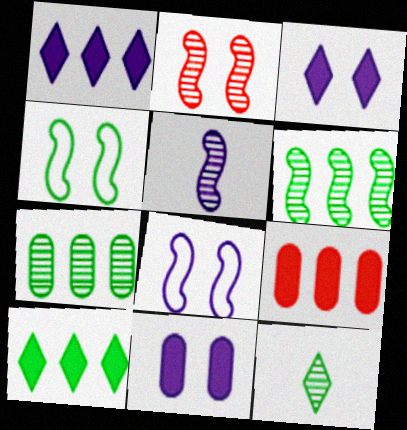[[2, 5, 6], 
[8, 9, 12]]